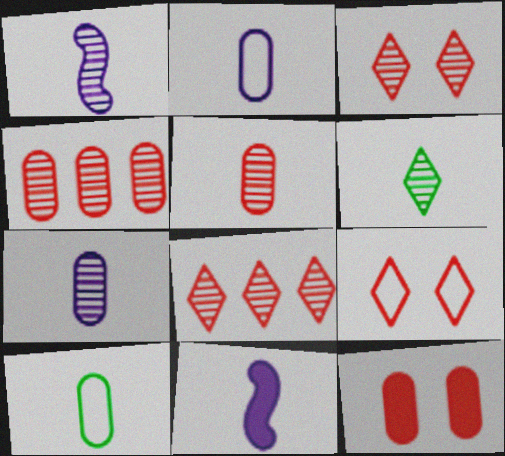[[1, 5, 6]]